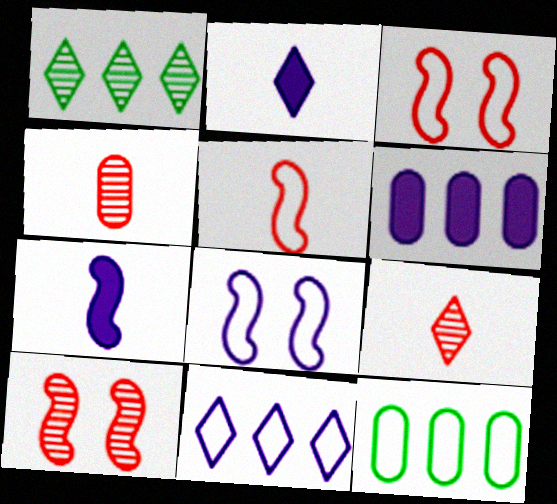[[2, 10, 12]]